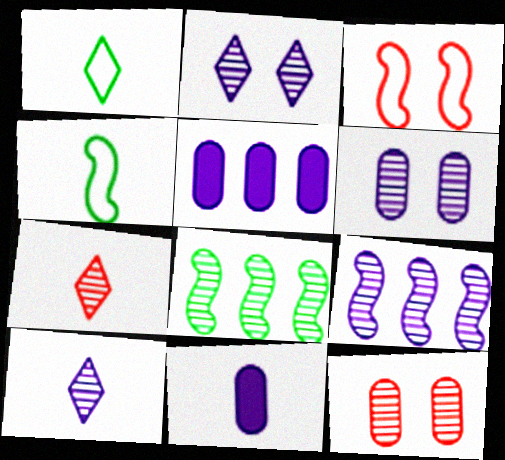[[4, 7, 11], 
[6, 7, 8], 
[6, 9, 10], 
[8, 10, 12]]